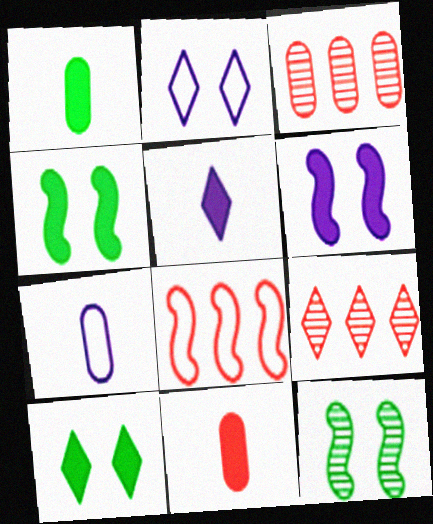[[4, 7, 9]]